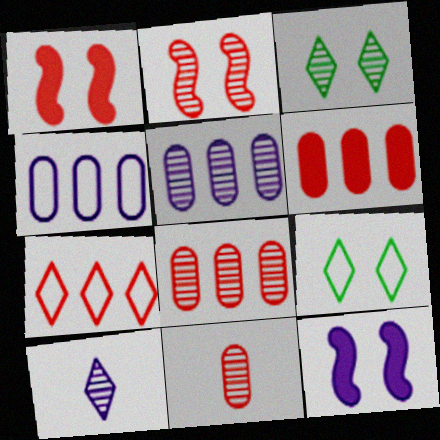[[1, 7, 11], 
[4, 10, 12]]